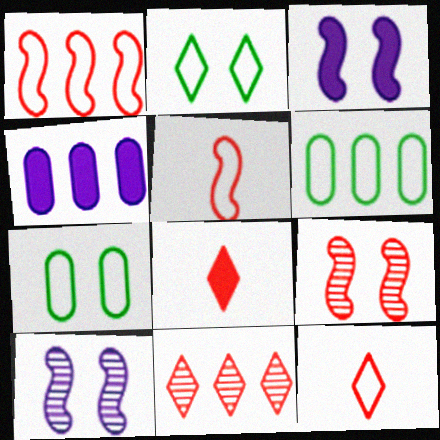[[6, 8, 10]]